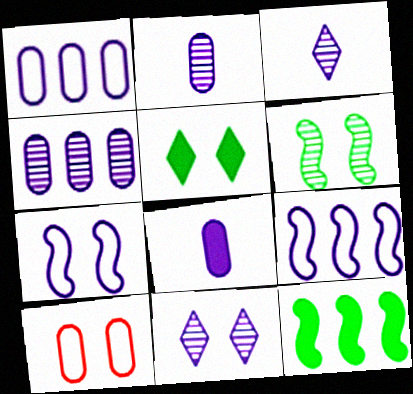[[3, 10, 12], 
[8, 9, 11]]